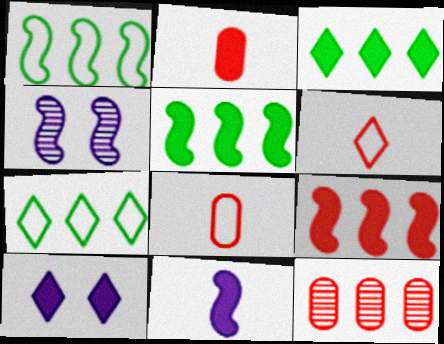[[2, 4, 7], 
[2, 5, 10], 
[3, 4, 8]]